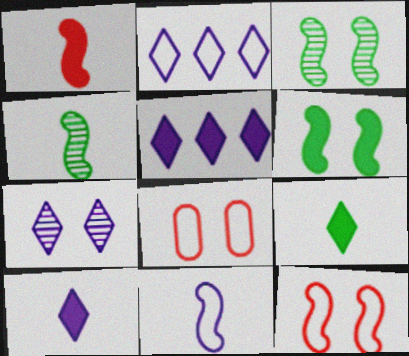[[1, 4, 11], 
[2, 7, 10], 
[4, 5, 8], 
[6, 7, 8]]